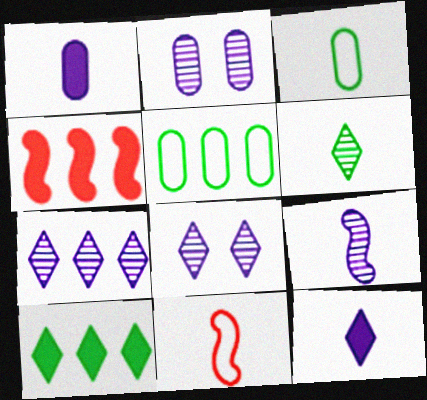[[1, 6, 11], 
[2, 7, 9], 
[2, 10, 11], 
[3, 4, 8], 
[4, 5, 7]]